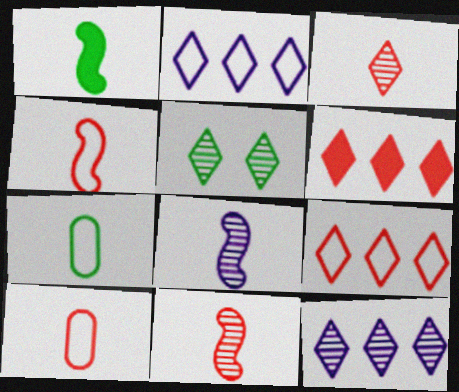[[1, 4, 8], 
[3, 5, 12]]